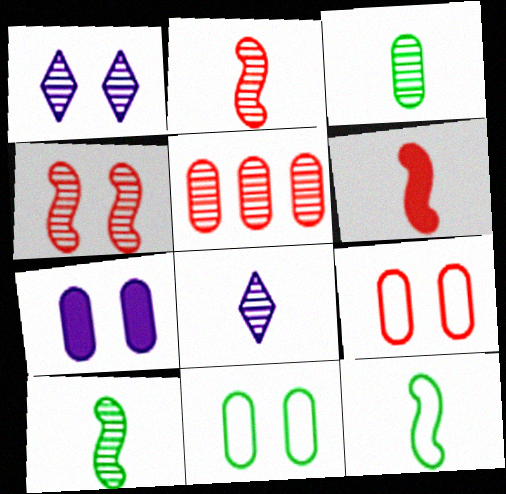[[1, 5, 10], 
[2, 3, 8]]